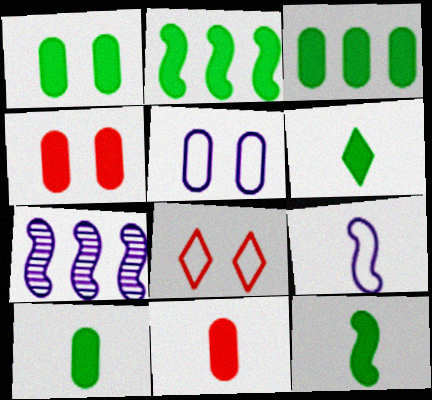[[1, 2, 6], 
[1, 3, 10], 
[6, 10, 12], 
[7, 8, 10]]